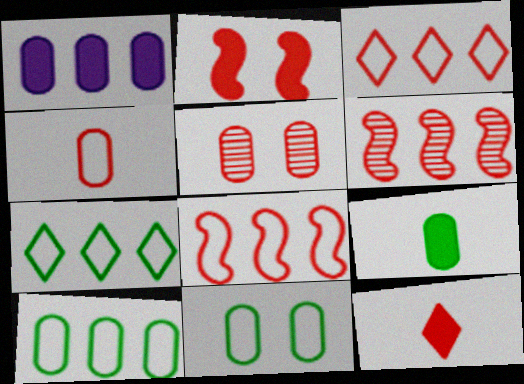[[1, 6, 7], 
[5, 8, 12]]